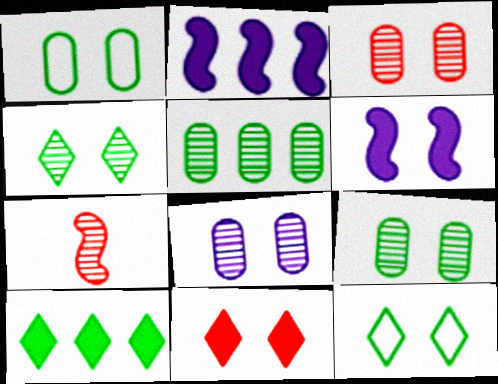[[3, 6, 12], 
[3, 8, 9]]